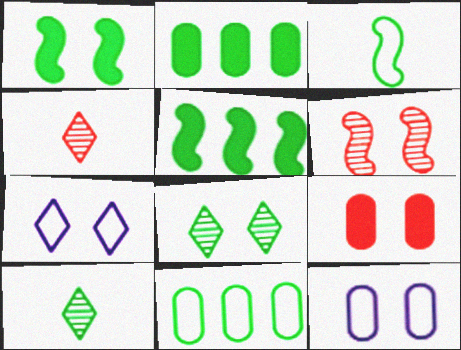[[1, 10, 11], 
[2, 3, 8], 
[4, 5, 12]]